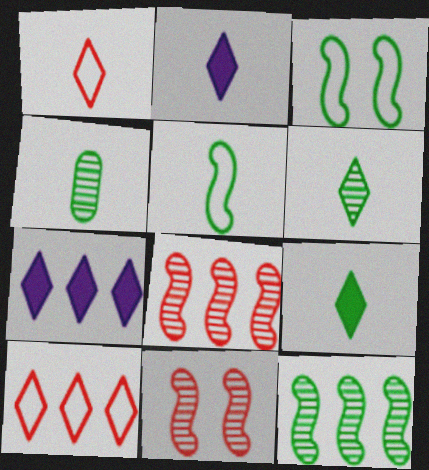[[1, 2, 6], 
[4, 5, 9]]